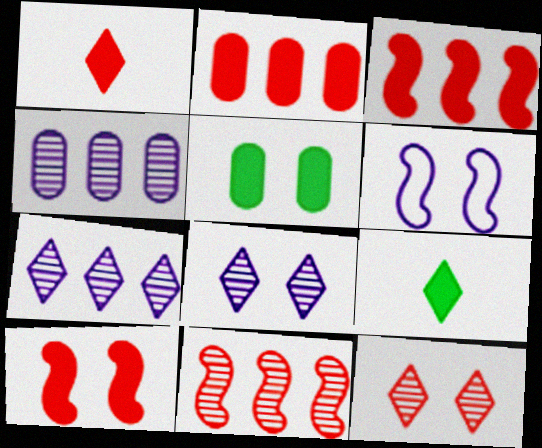[[1, 2, 10], 
[5, 6, 12]]